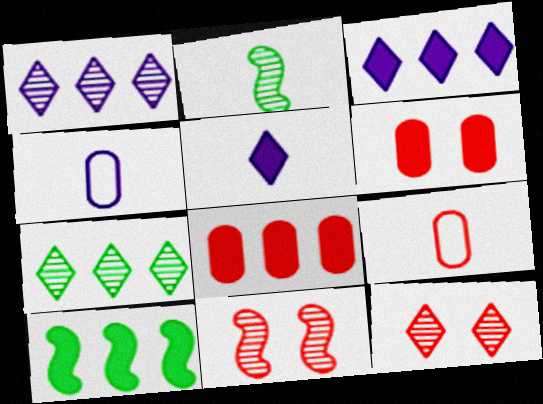[[2, 5, 9], 
[3, 8, 10], 
[4, 10, 12], 
[5, 6, 10]]